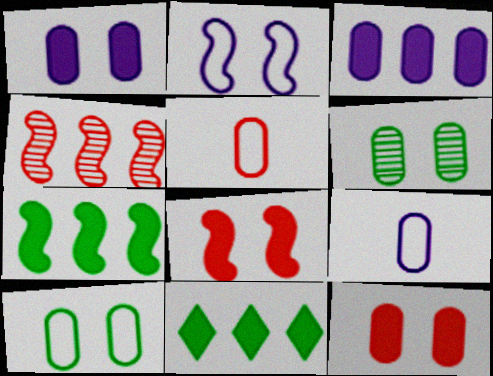[[3, 5, 6]]